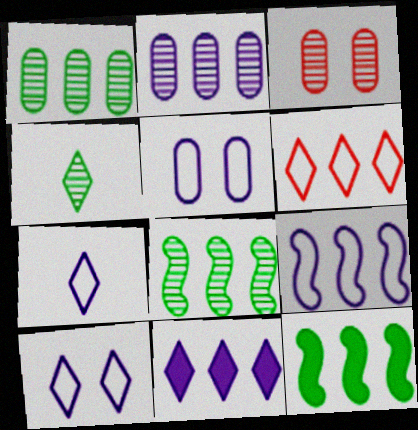[[2, 6, 12], 
[2, 9, 11], 
[3, 7, 12], 
[5, 7, 9]]